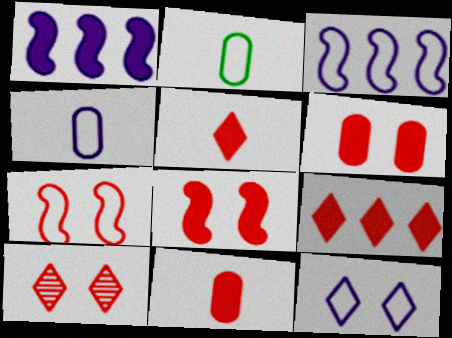[[1, 2, 10], 
[3, 4, 12], 
[6, 7, 10], 
[8, 9, 11]]